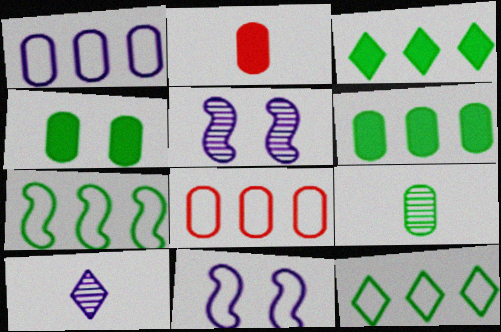[[2, 5, 12]]